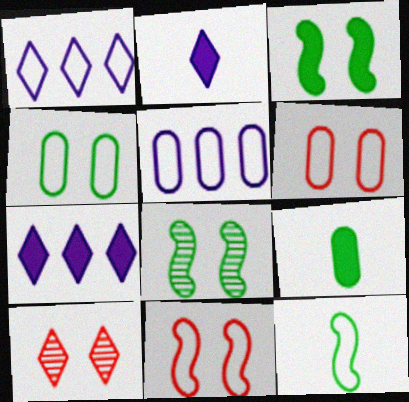[[1, 6, 12]]